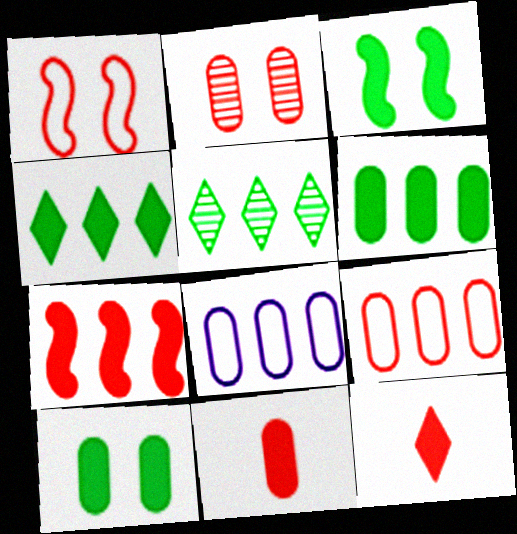[[2, 9, 11], 
[5, 7, 8]]